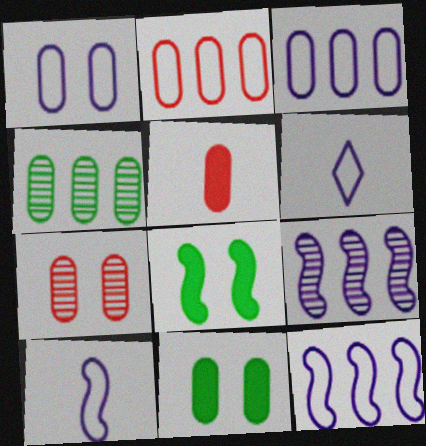[[1, 4, 5], 
[1, 6, 12], 
[1, 7, 11], 
[2, 5, 7]]